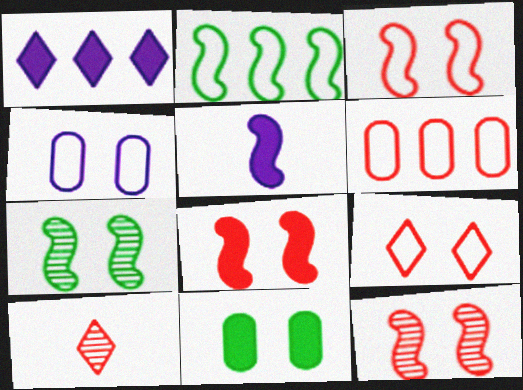[[2, 5, 12], 
[3, 8, 12], 
[6, 8, 10]]